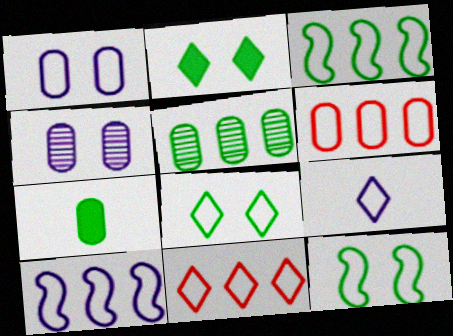[[1, 9, 10], 
[4, 6, 7], 
[6, 9, 12], 
[8, 9, 11]]